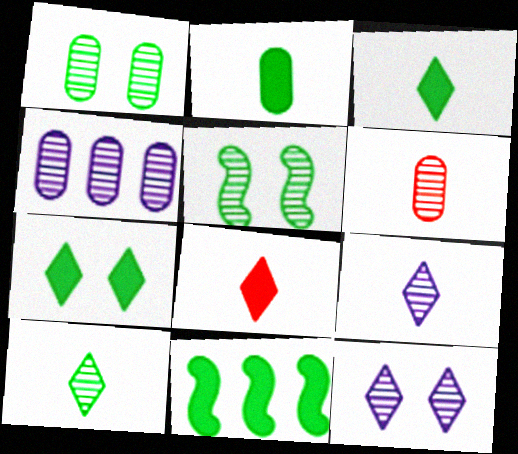[[1, 4, 6], 
[2, 7, 11]]